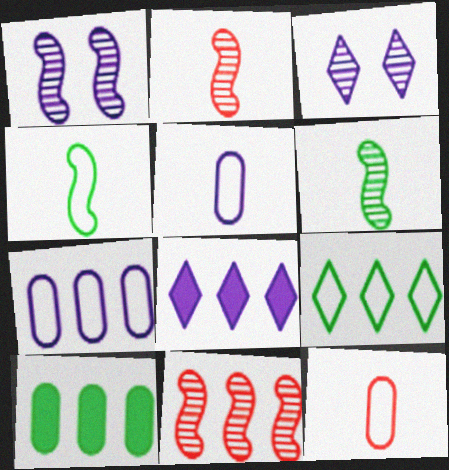[[1, 5, 8], 
[1, 6, 11]]